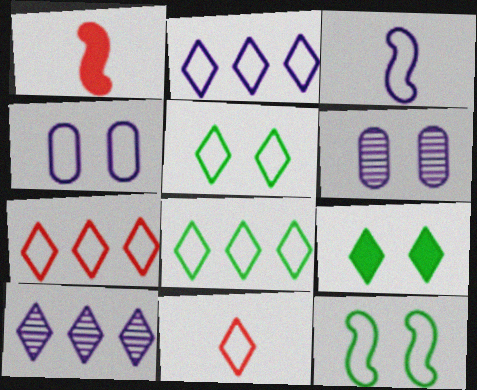[[1, 6, 8], 
[2, 3, 4], 
[2, 5, 11], 
[2, 7, 8], 
[9, 10, 11]]